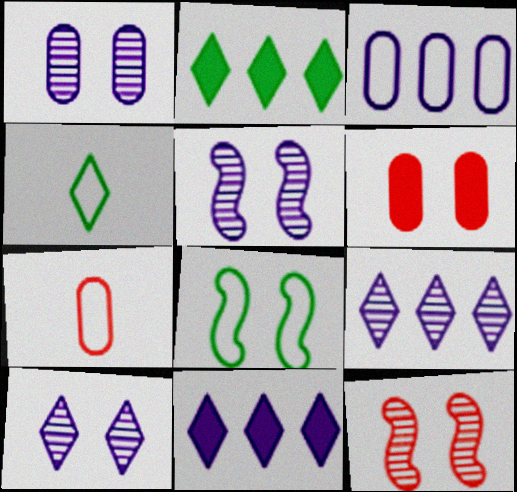[[1, 5, 10], 
[2, 5, 7], 
[6, 8, 10]]